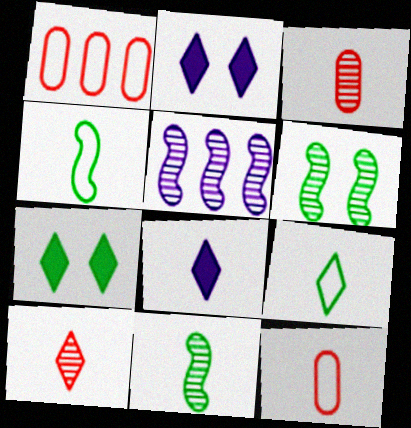[[1, 2, 11], 
[1, 6, 8], 
[3, 4, 8], 
[5, 7, 12], 
[8, 9, 10], 
[8, 11, 12]]